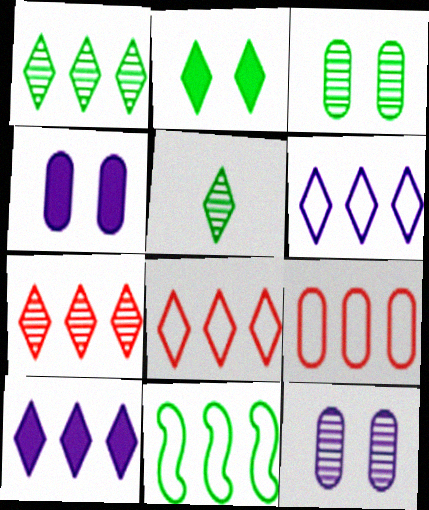[[1, 8, 10], 
[6, 9, 11]]